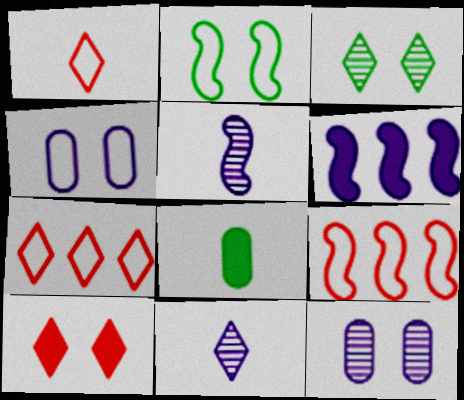[[1, 5, 8], 
[2, 10, 12], 
[4, 6, 11], 
[6, 8, 10]]